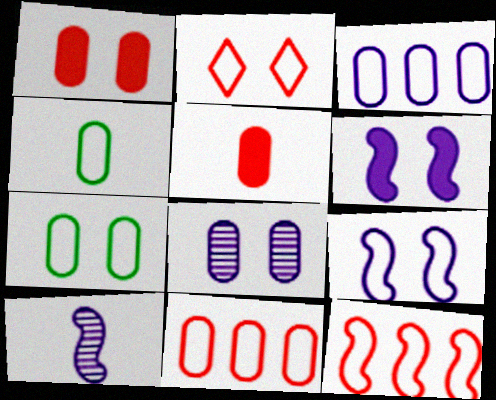[[1, 7, 8], 
[2, 7, 9]]